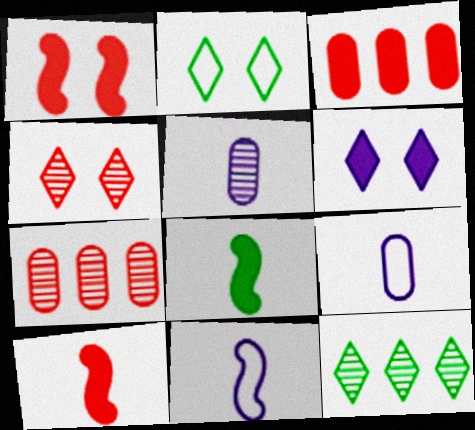[[1, 9, 12], 
[2, 4, 6], 
[3, 6, 8]]